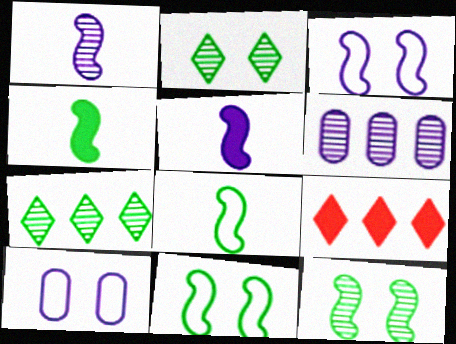[]